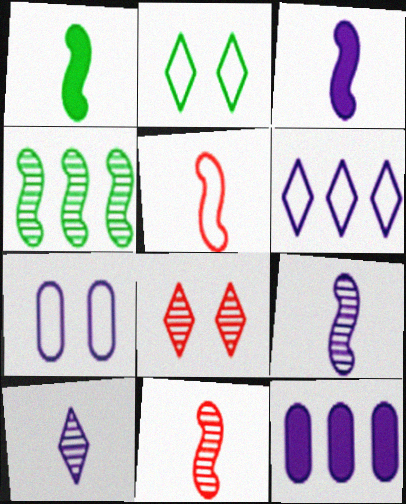[[1, 5, 9], 
[2, 11, 12]]